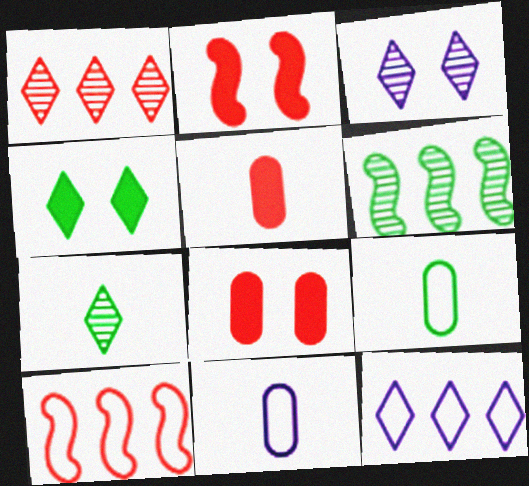[[1, 3, 7], 
[4, 6, 9]]